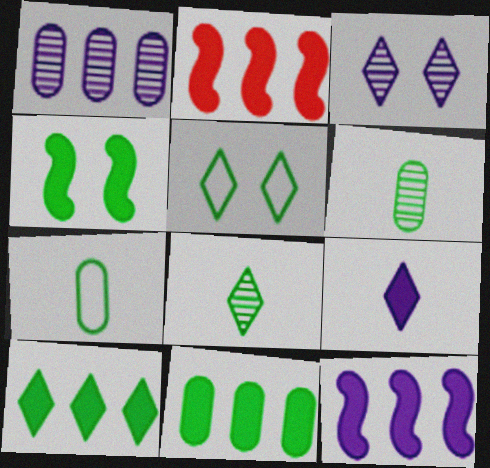[[2, 3, 7], 
[5, 8, 10]]